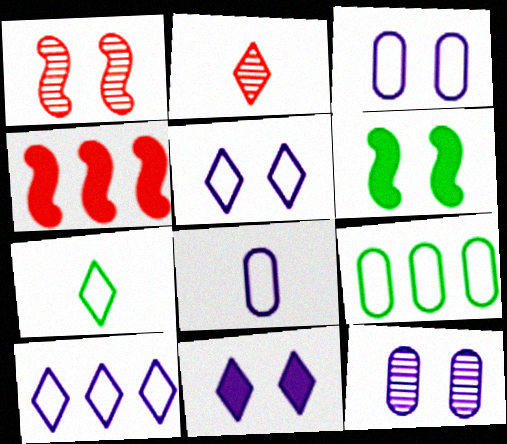[[4, 7, 12]]